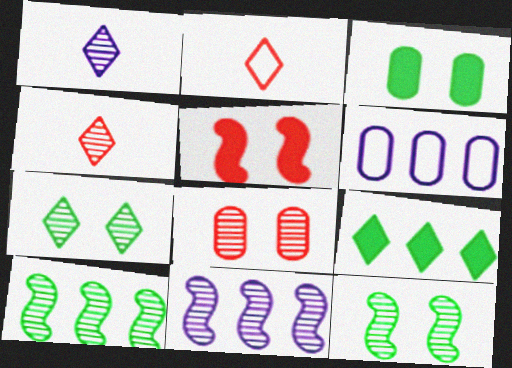[[1, 8, 10], 
[2, 3, 11]]